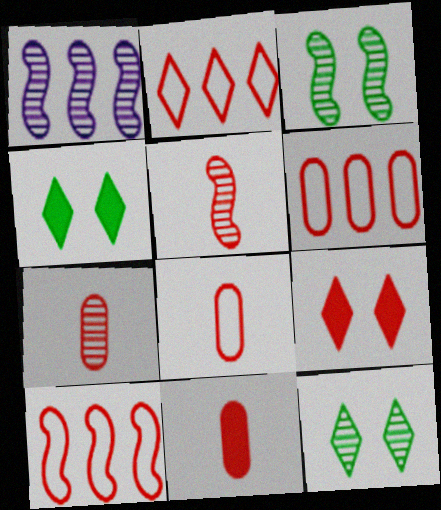[[1, 3, 5], 
[1, 4, 8], 
[1, 7, 12], 
[2, 6, 10], 
[5, 6, 9], 
[7, 8, 11], 
[7, 9, 10]]